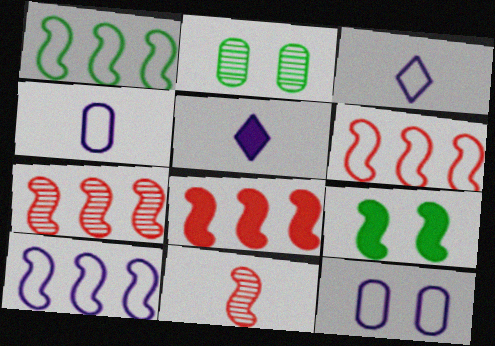[[1, 6, 10], 
[2, 3, 8], 
[2, 5, 6], 
[3, 10, 12], 
[6, 7, 8], 
[9, 10, 11]]